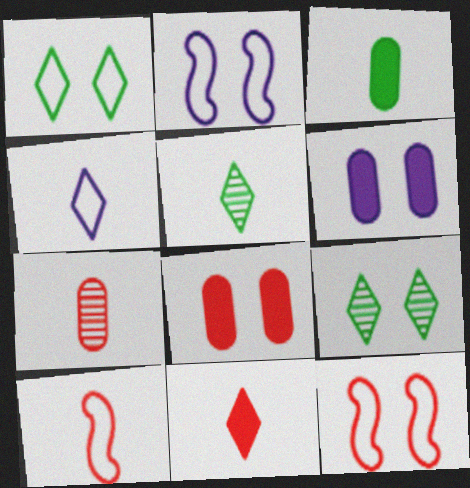[[2, 8, 9], 
[4, 5, 11], 
[6, 9, 12], 
[7, 10, 11]]